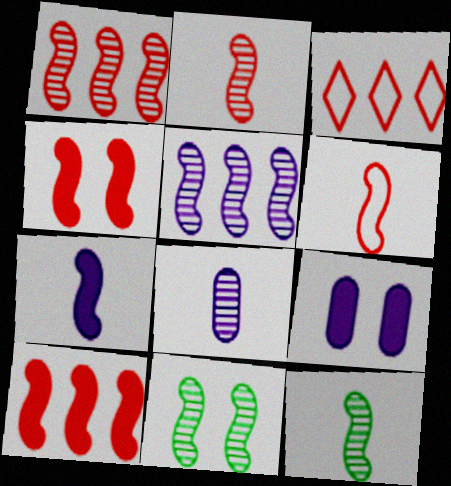[[1, 4, 6], 
[2, 5, 11], 
[3, 9, 12], 
[6, 7, 12]]